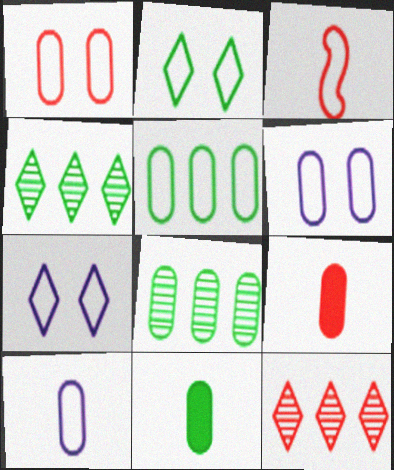[[1, 5, 10], 
[3, 5, 7], 
[6, 8, 9]]